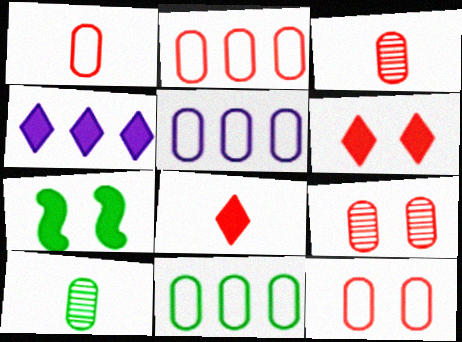[[1, 2, 12], 
[2, 5, 11]]